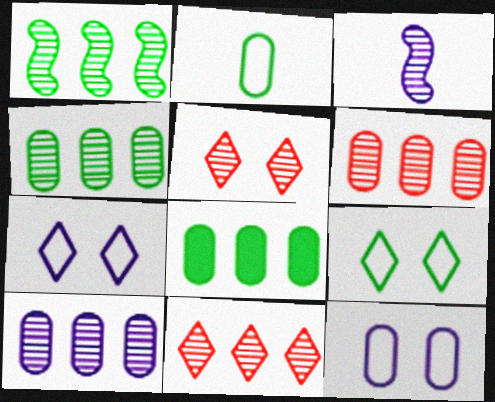[[1, 10, 11], 
[3, 4, 5], 
[4, 6, 10]]